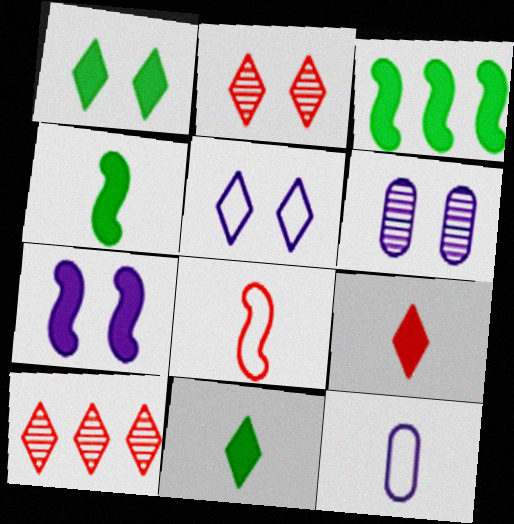[[1, 2, 5], 
[2, 3, 12], 
[5, 6, 7], 
[5, 10, 11]]